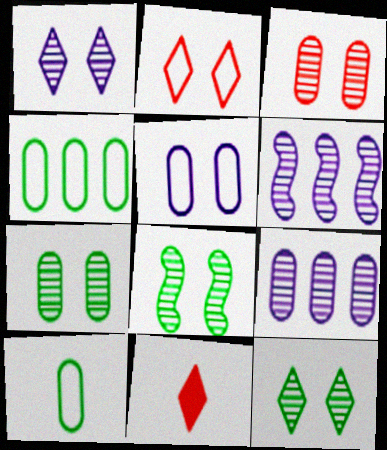[[1, 3, 8], 
[7, 8, 12]]